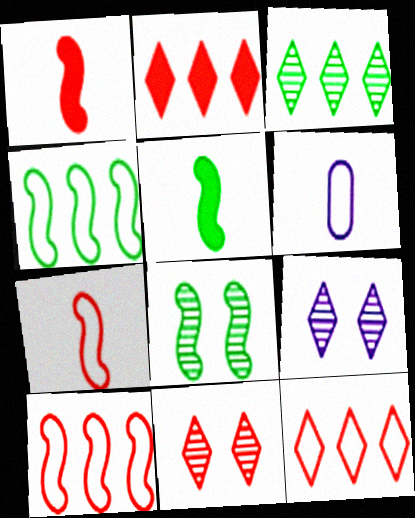[[2, 6, 8], 
[4, 5, 8]]